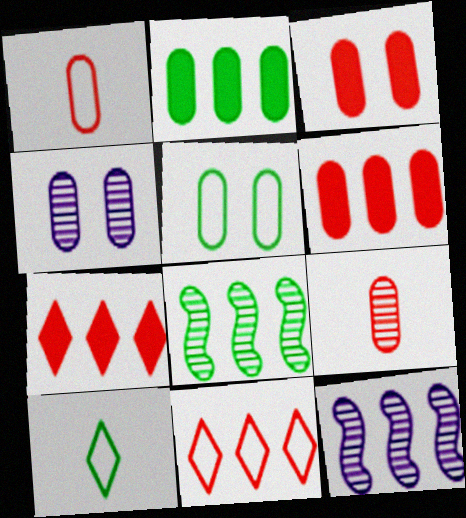[[1, 2, 4], 
[2, 11, 12], 
[3, 4, 5], 
[3, 10, 12]]